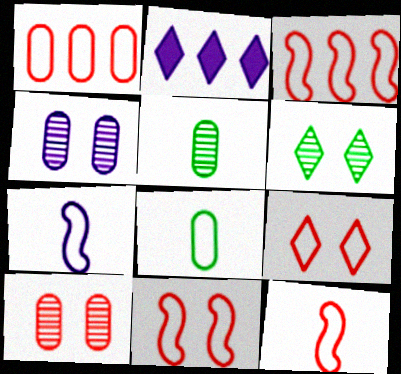[[1, 9, 12], 
[2, 4, 7], 
[2, 5, 11], 
[3, 11, 12]]